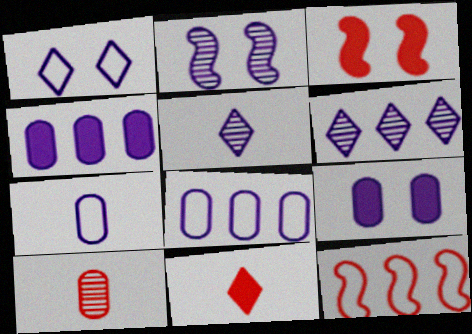[[1, 2, 9]]